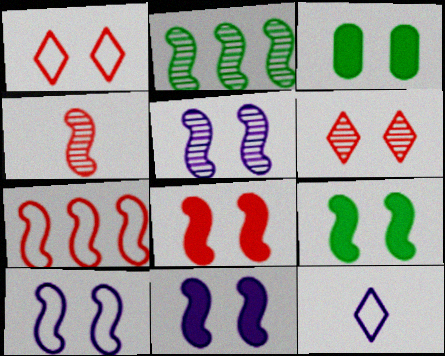[[1, 3, 5], 
[2, 4, 5], 
[3, 6, 10], 
[4, 7, 8], 
[5, 10, 11], 
[8, 9, 11]]